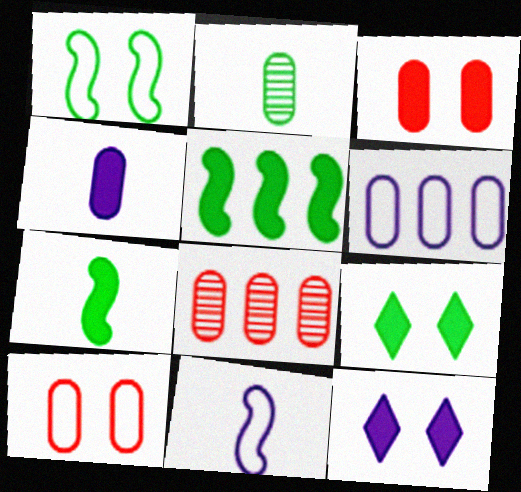[[2, 3, 6], 
[8, 9, 11]]